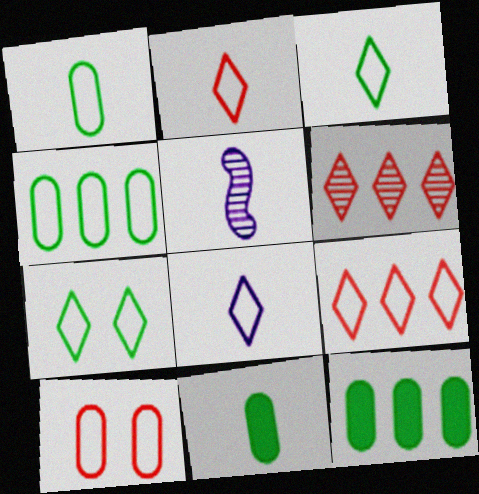[[2, 3, 8], 
[2, 5, 11], 
[7, 8, 9]]